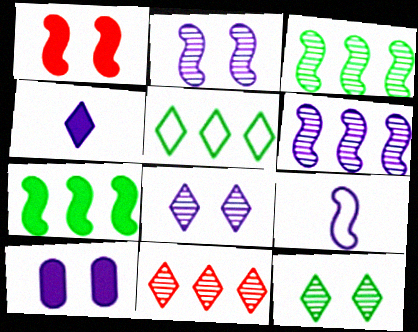[[1, 3, 9]]